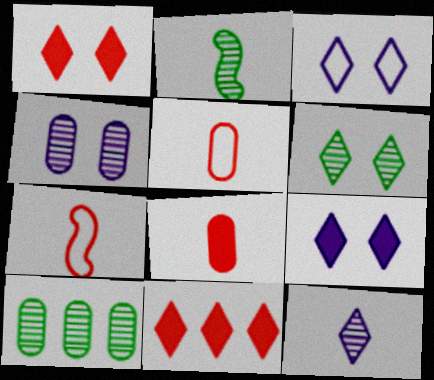[[1, 3, 6], 
[2, 6, 10], 
[7, 9, 10]]